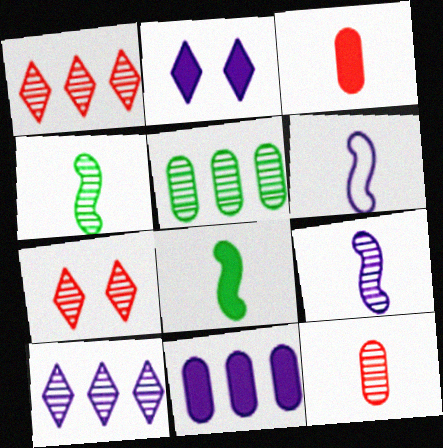[[5, 7, 9]]